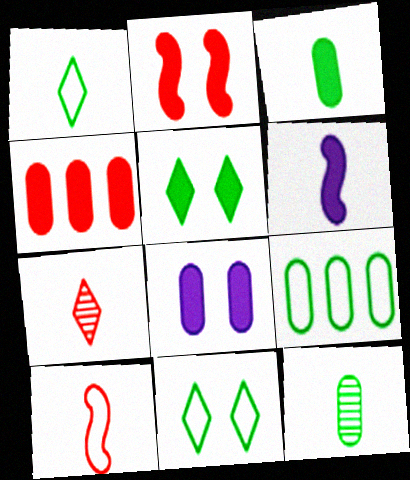[[2, 5, 8], 
[3, 4, 8], 
[4, 5, 6]]